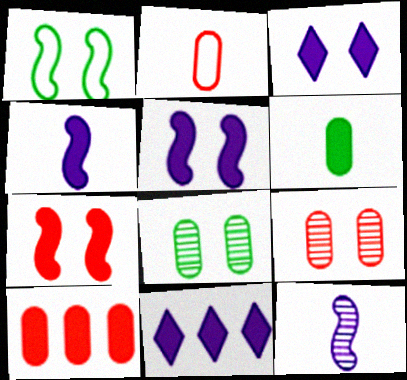[[1, 3, 9], 
[2, 9, 10], 
[6, 7, 11]]